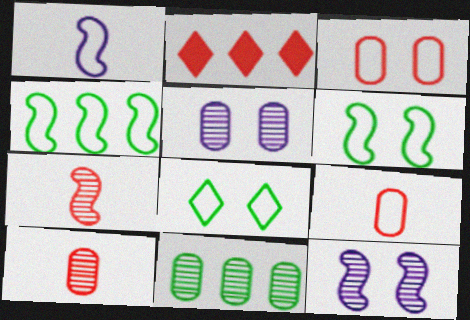[[2, 3, 7], 
[5, 10, 11]]